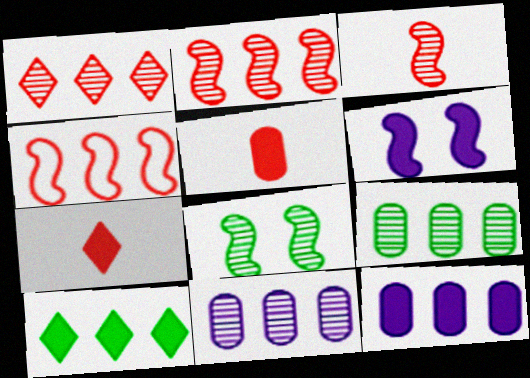[[4, 10, 11], 
[5, 6, 10]]